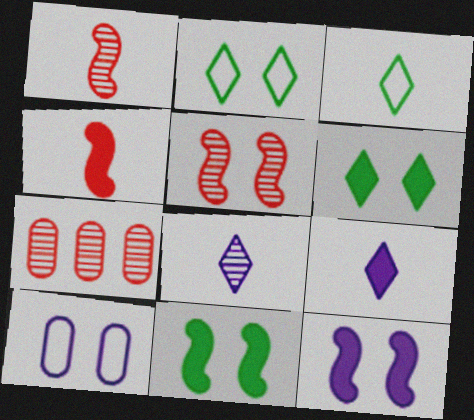[[3, 7, 12], 
[5, 6, 10]]